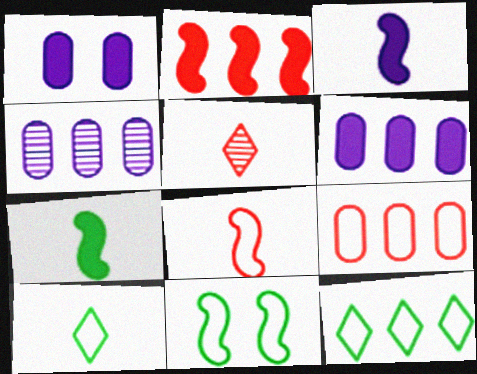[[2, 4, 12], 
[5, 6, 11]]